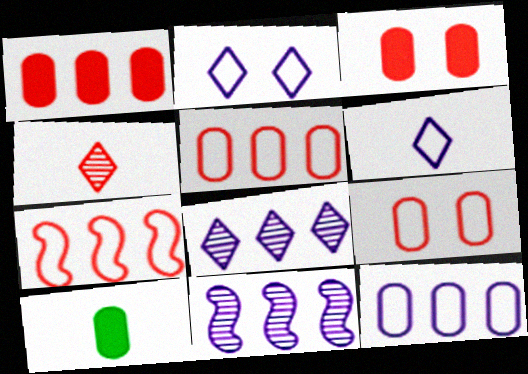[[3, 4, 7]]